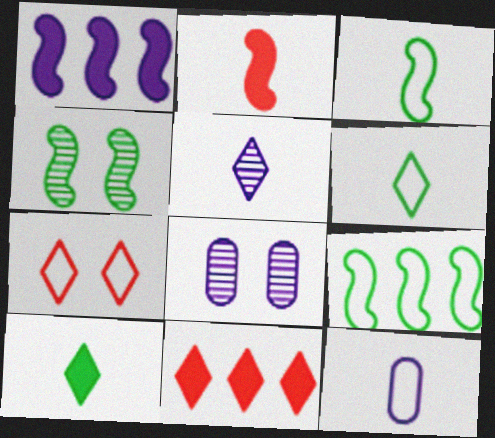[[3, 8, 11], 
[4, 11, 12], 
[7, 9, 12]]